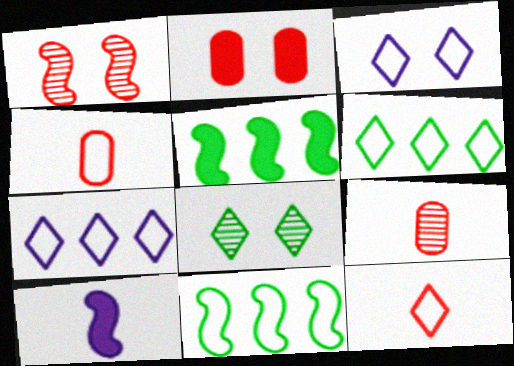[[1, 10, 11], 
[3, 4, 11], 
[3, 5, 9], 
[3, 6, 12]]